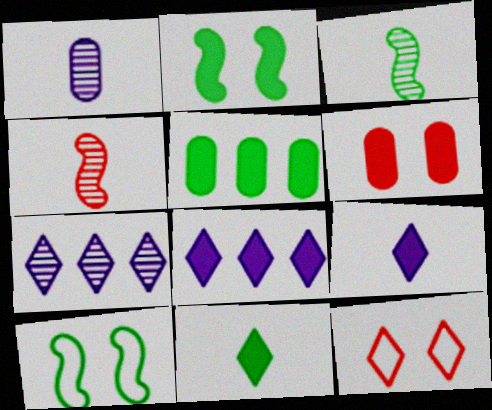[[2, 5, 11], 
[7, 11, 12]]